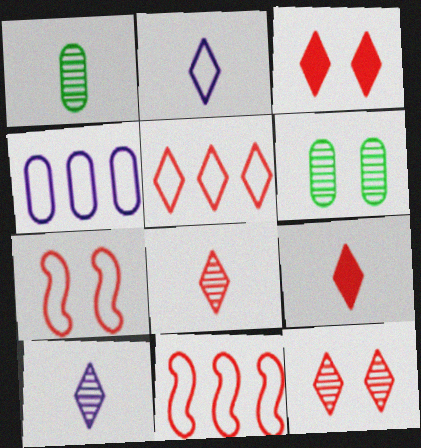[[3, 5, 8], 
[5, 9, 12]]